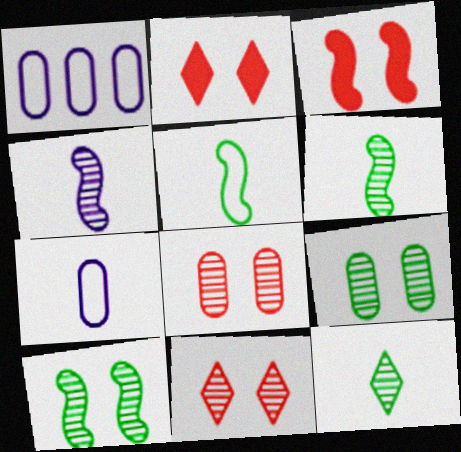[[1, 2, 6], 
[1, 3, 12]]